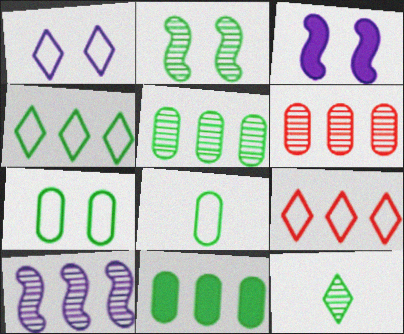[[2, 5, 12], 
[9, 10, 11]]